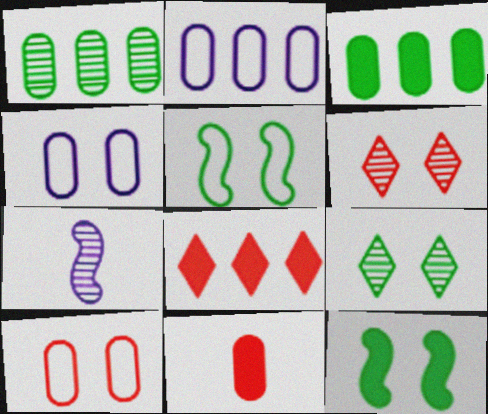[[1, 4, 11], 
[1, 6, 7], 
[4, 6, 12]]